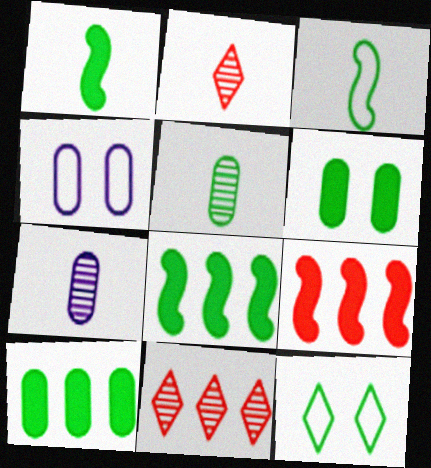[[1, 4, 11], 
[2, 4, 8], 
[5, 8, 12], 
[7, 9, 12]]